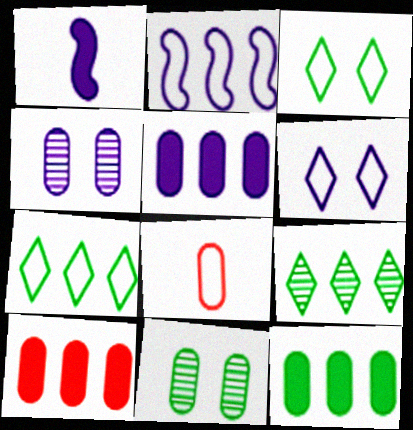[[2, 3, 8], 
[2, 9, 10], 
[4, 8, 12], 
[5, 8, 11], 
[5, 10, 12]]